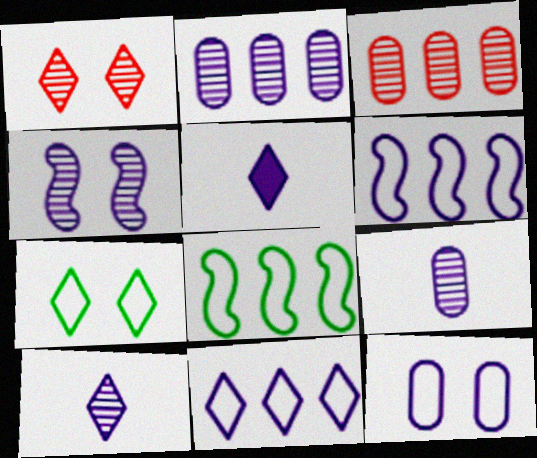[[2, 4, 10]]